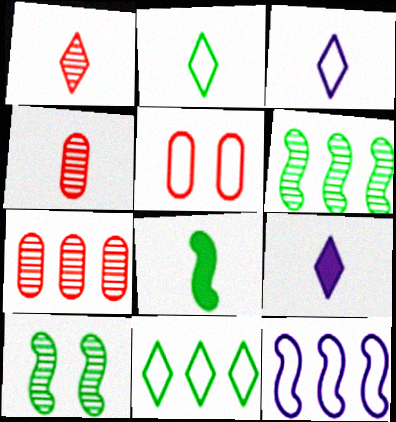[[1, 2, 9], 
[2, 5, 12], 
[3, 4, 8], 
[5, 6, 9]]